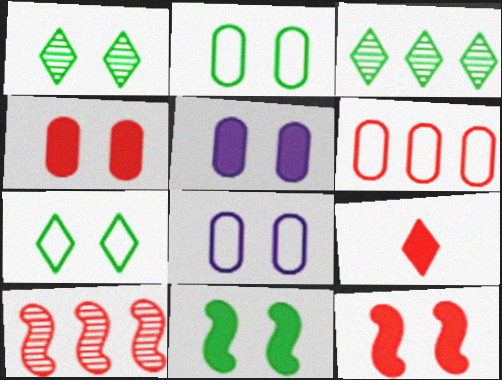[[1, 2, 11], 
[1, 8, 12]]